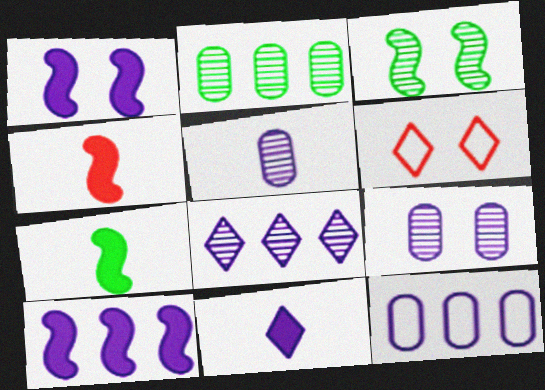[[8, 10, 12]]